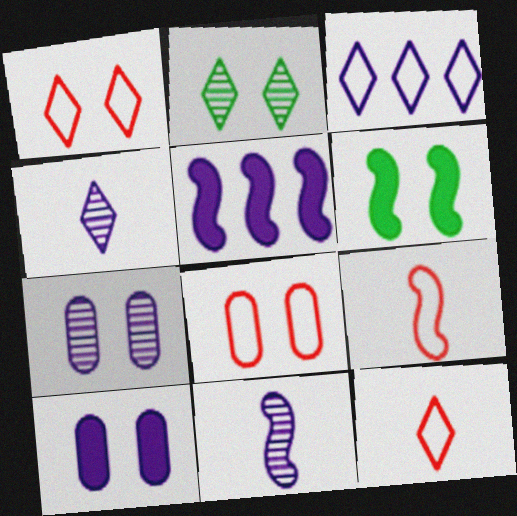[[1, 6, 7], 
[3, 10, 11]]